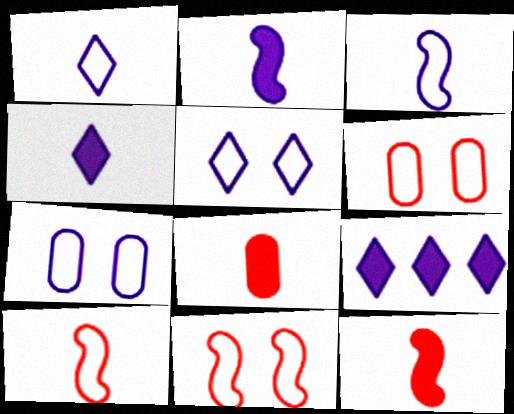[]